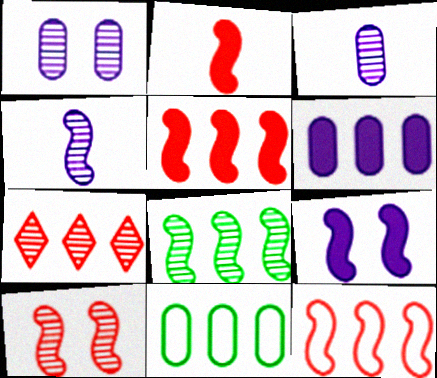[[2, 10, 12], 
[4, 8, 10]]